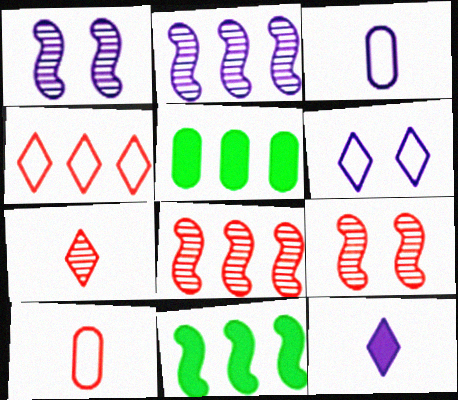[[2, 4, 5]]